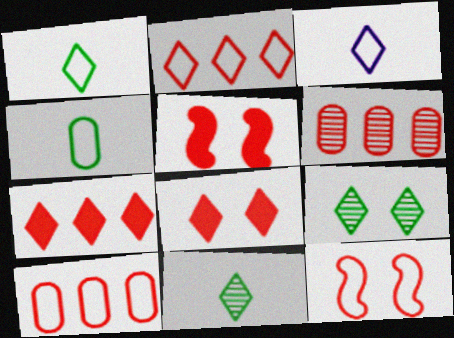[[3, 7, 9]]